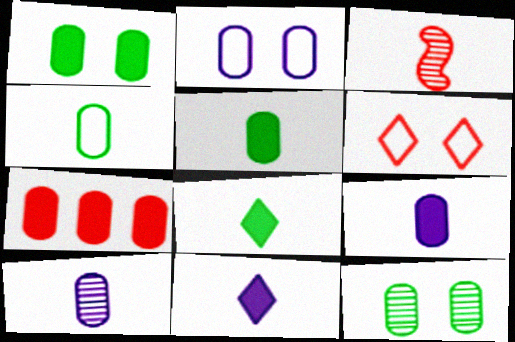[[1, 7, 9], 
[3, 4, 11], 
[3, 6, 7]]